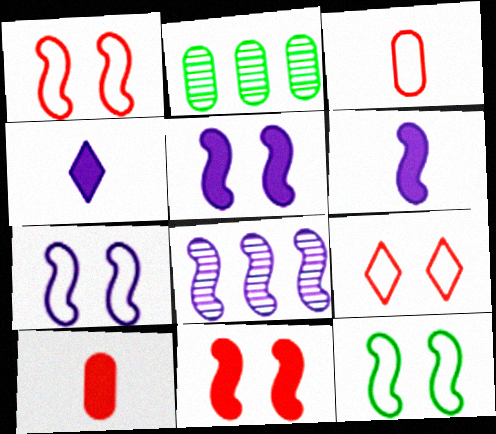[[1, 2, 4], 
[1, 7, 12], 
[2, 6, 9], 
[6, 7, 8]]